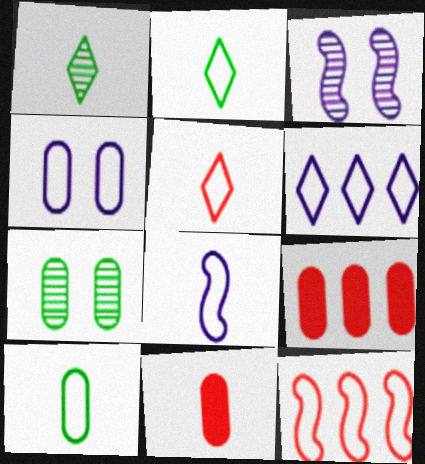[[1, 8, 11], 
[2, 3, 9], 
[2, 4, 12], 
[4, 6, 8], 
[5, 8, 10]]